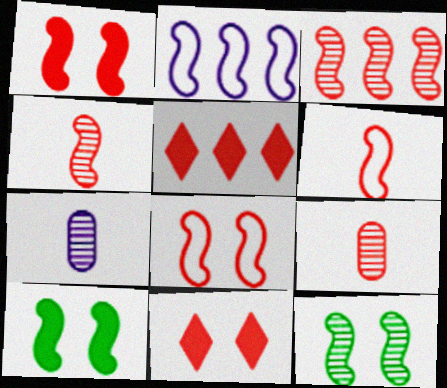[[1, 3, 6], 
[2, 4, 10], 
[5, 8, 9]]